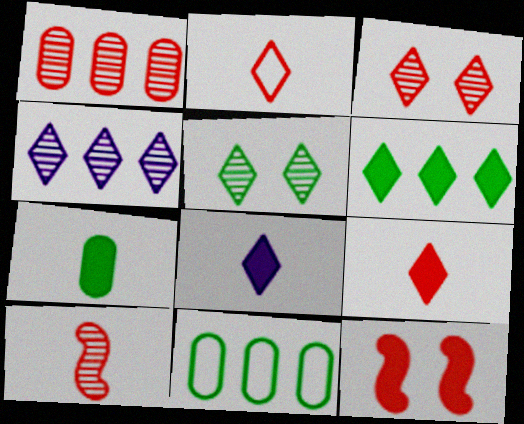[[1, 2, 12], 
[1, 3, 10]]